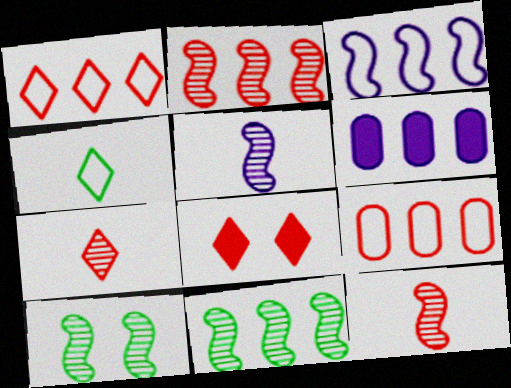[[1, 6, 11], 
[1, 7, 8], 
[2, 5, 10], 
[8, 9, 12]]